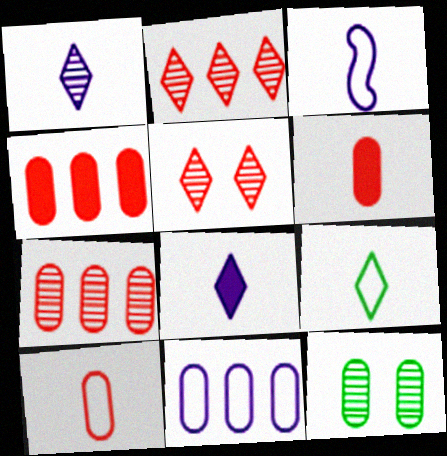[[3, 9, 10], 
[6, 11, 12]]